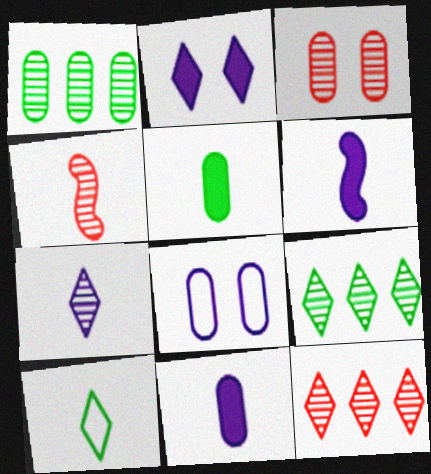[[2, 10, 12], 
[3, 4, 12], 
[4, 10, 11]]